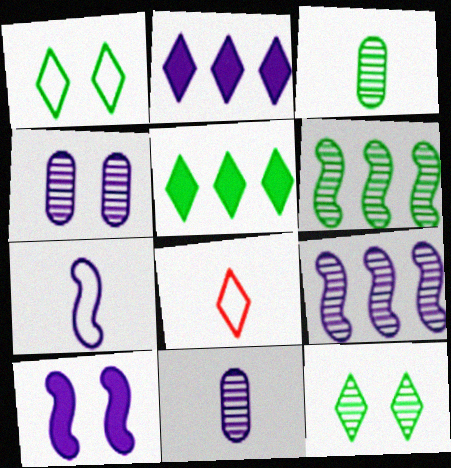[[2, 4, 7], 
[2, 8, 12], 
[3, 6, 12], 
[7, 9, 10]]